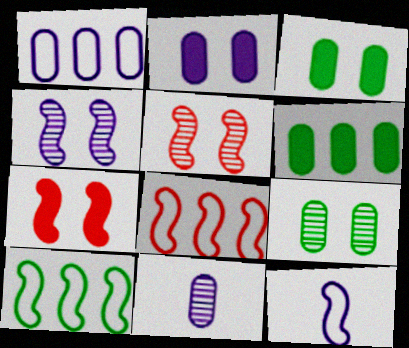[[1, 2, 11]]